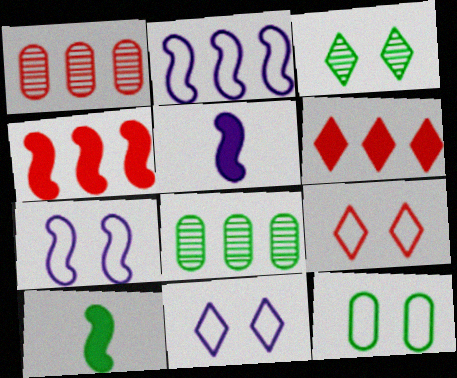[[1, 10, 11], 
[2, 6, 8], 
[5, 8, 9], 
[7, 9, 12]]